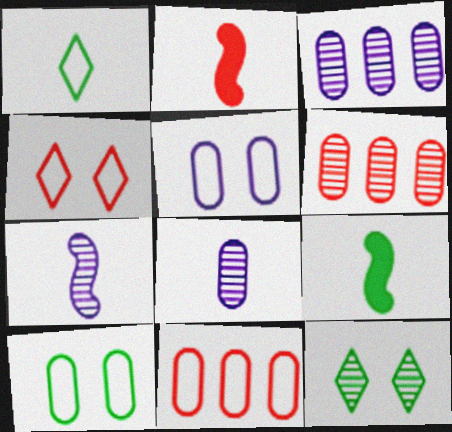[[1, 2, 8], 
[2, 4, 6], 
[3, 4, 9], 
[6, 7, 12]]